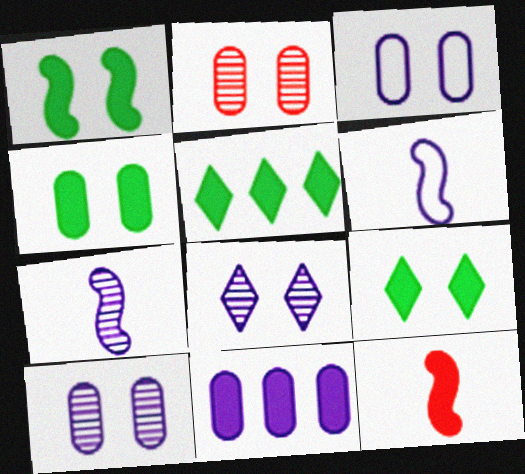[[1, 4, 9], 
[2, 3, 4], 
[2, 5, 6], 
[6, 8, 11], 
[9, 11, 12]]